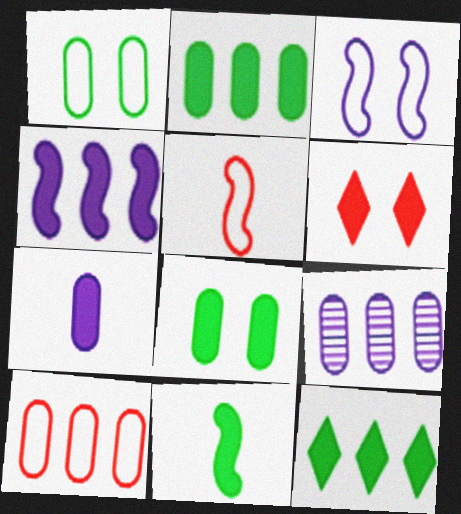[[2, 9, 10], 
[8, 11, 12]]